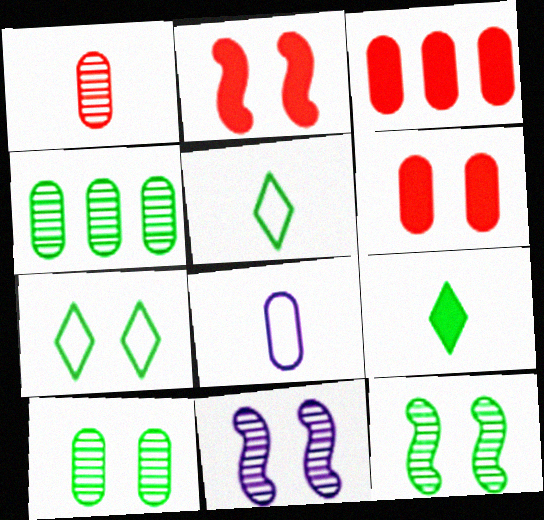[[3, 5, 11], 
[3, 8, 10], 
[4, 6, 8], 
[6, 7, 11]]